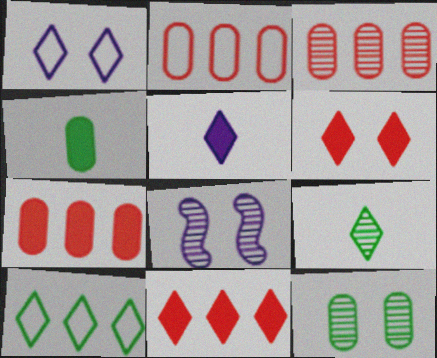[[1, 9, 11], 
[2, 3, 7], 
[3, 8, 9]]